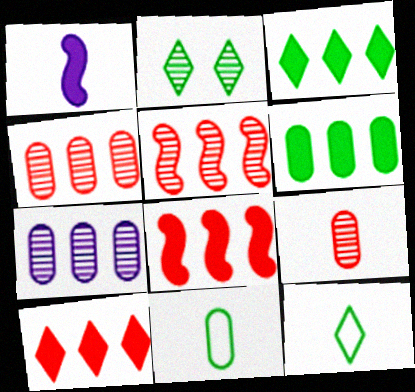[[1, 9, 12], 
[2, 3, 12]]